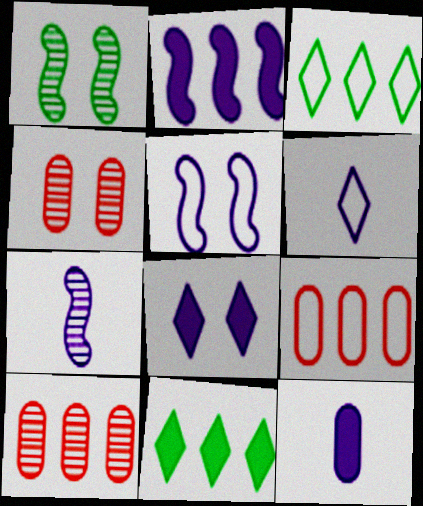[[2, 3, 10], 
[2, 5, 7], 
[2, 8, 12], 
[6, 7, 12]]